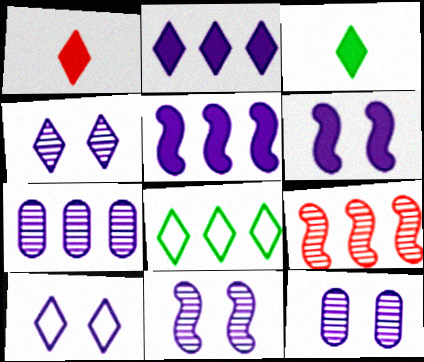[[1, 4, 8], 
[4, 11, 12], 
[6, 10, 12]]